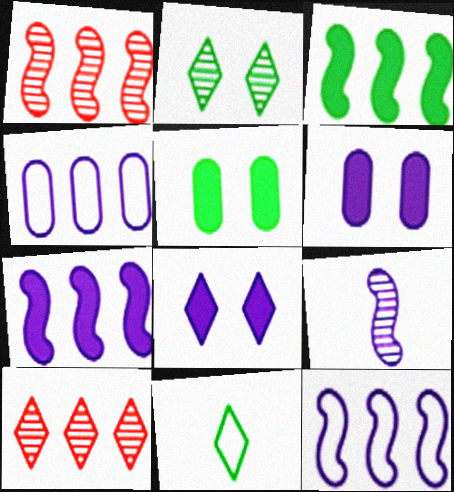[[1, 3, 12], 
[1, 6, 11], 
[3, 4, 10], 
[4, 8, 9], 
[8, 10, 11]]